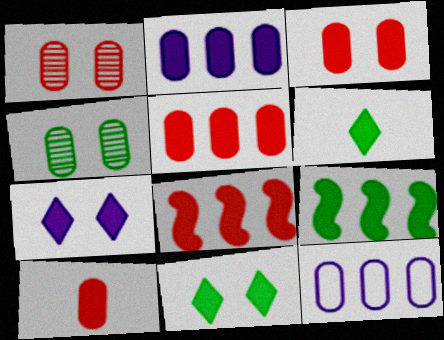[[3, 5, 10], 
[4, 10, 12], 
[7, 9, 10]]